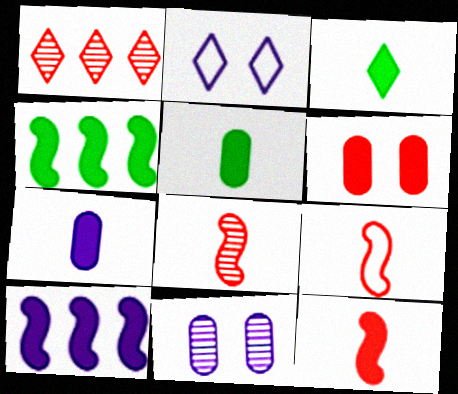[[1, 2, 3], 
[1, 6, 9], 
[3, 6, 10], 
[3, 7, 12], 
[8, 9, 12]]